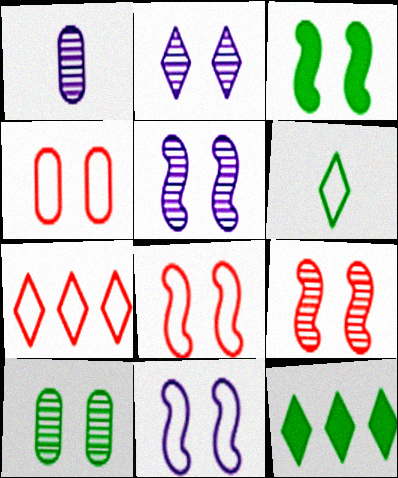[[1, 3, 7], 
[1, 8, 12], 
[2, 3, 4], 
[2, 9, 10], 
[3, 5, 8], 
[3, 9, 11]]